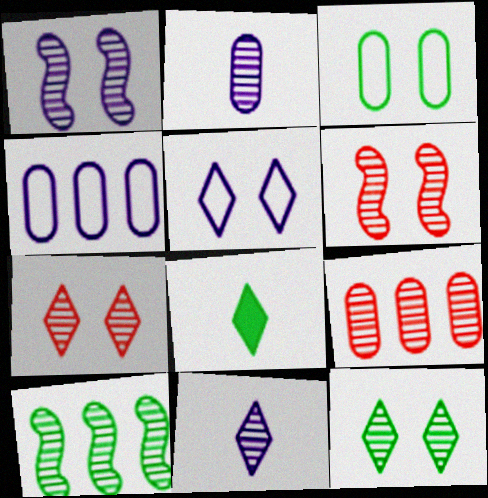[[2, 7, 10], 
[3, 8, 10], 
[4, 6, 8]]